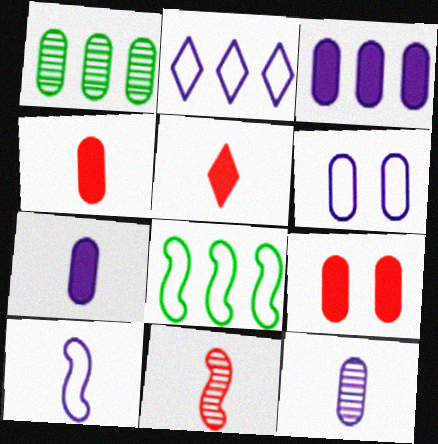[[1, 4, 6], 
[2, 6, 10], 
[3, 6, 12]]